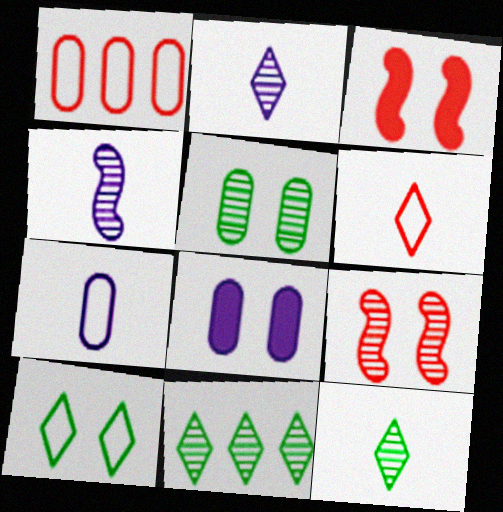[[3, 7, 11], 
[8, 9, 10]]